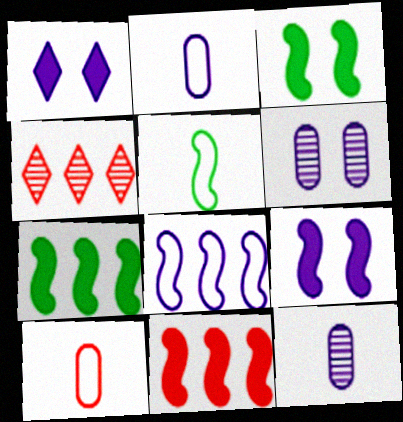[[1, 8, 12], 
[2, 3, 4]]